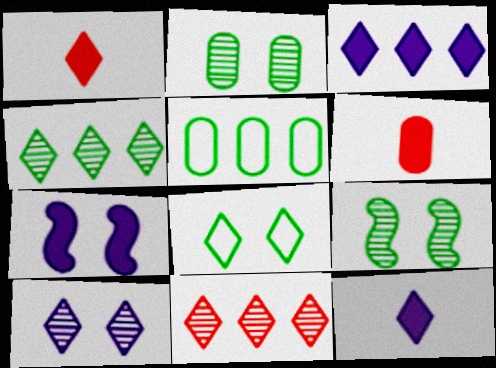[[8, 11, 12]]